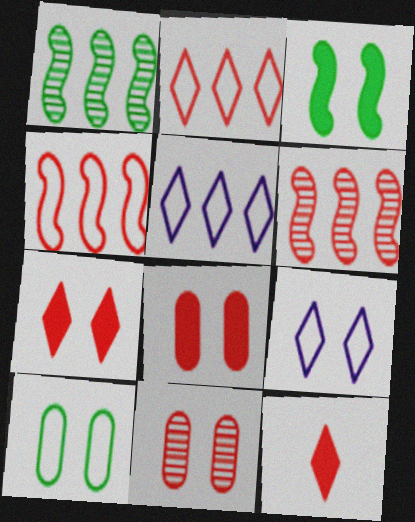[[3, 9, 11], 
[4, 11, 12]]